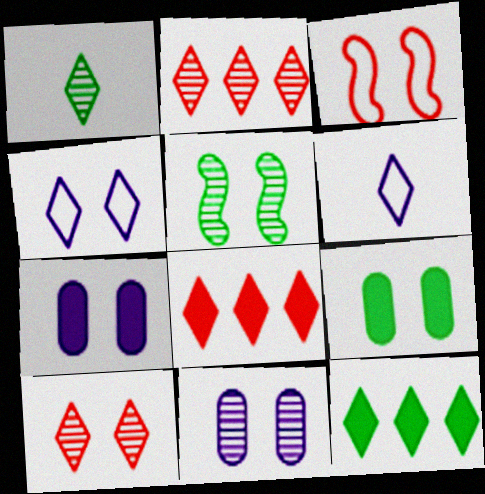[[1, 4, 8], 
[5, 10, 11], 
[6, 10, 12]]